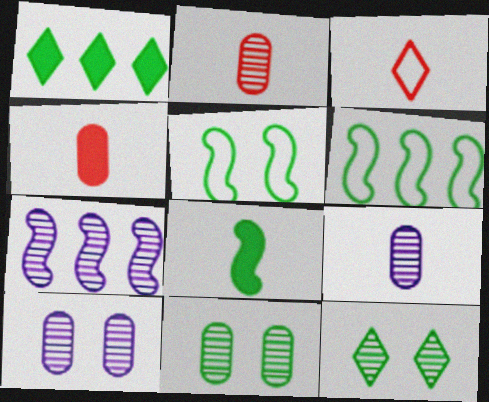[[2, 7, 12], 
[3, 8, 9]]